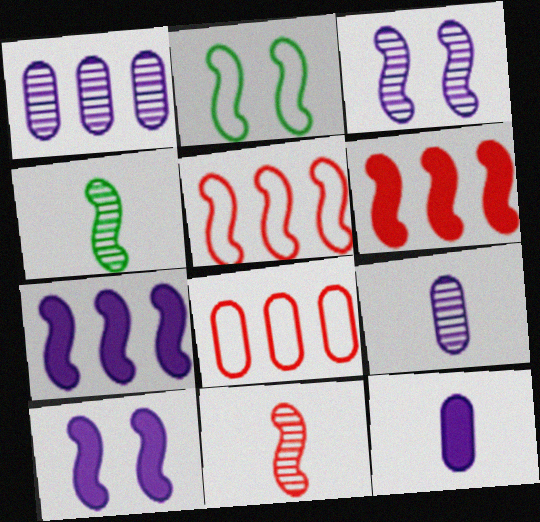[[2, 7, 11], 
[4, 5, 10]]